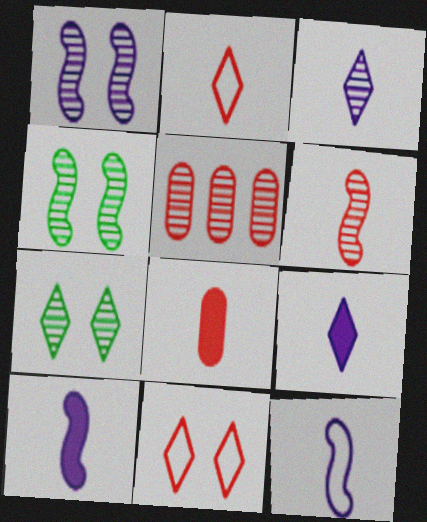[[2, 6, 8], 
[3, 4, 5]]